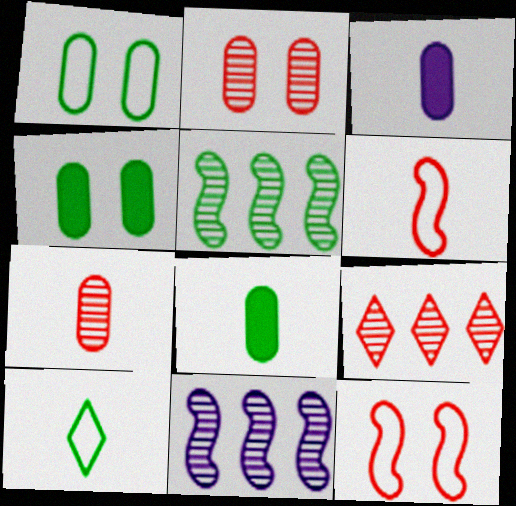[[4, 5, 10]]